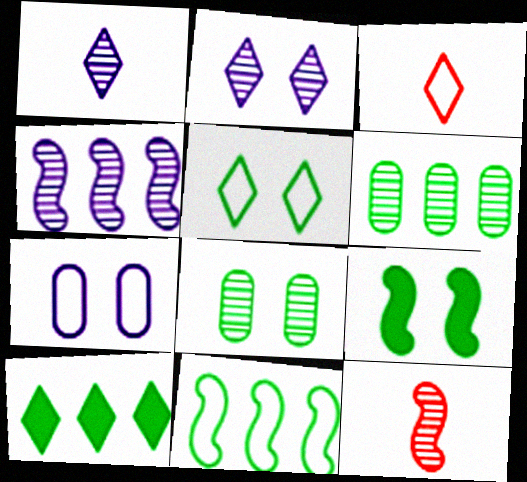[[2, 3, 10], 
[2, 6, 12], 
[3, 7, 11], 
[5, 8, 9], 
[6, 10, 11], 
[7, 10, 12]]